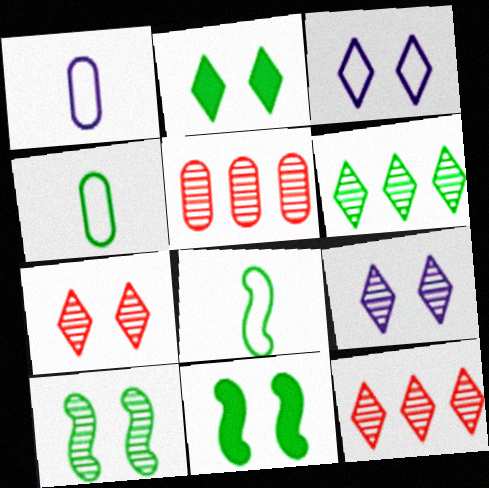[[1, 11, 12], 
[2, 3, 7], 
[4, 6, 11]]